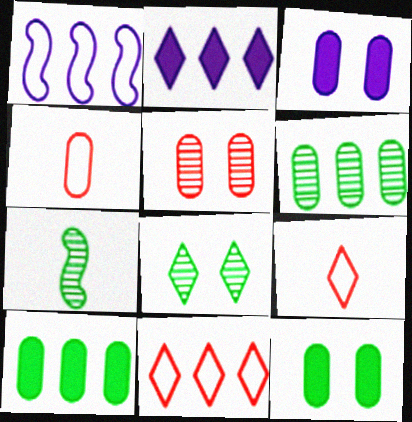[[2, 8, 9], 
[3, 4, 6], 
[3, 7, 11], 
[6, 7, 8]]